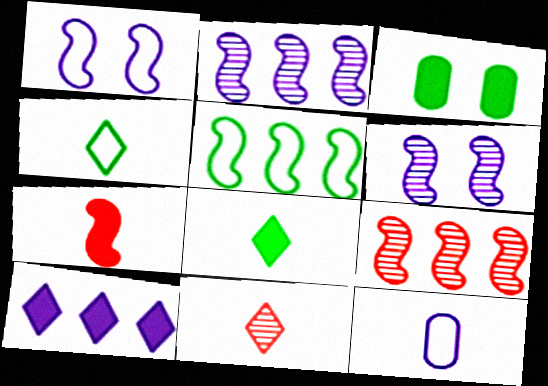[[3, 7, 10], 
[5, 6, 7], 
[6, 10, 12]]